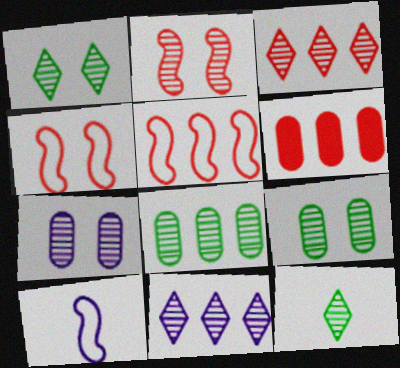[[1, 2, 7], 
[1, 6, 10], 
[3, 5, 6]]